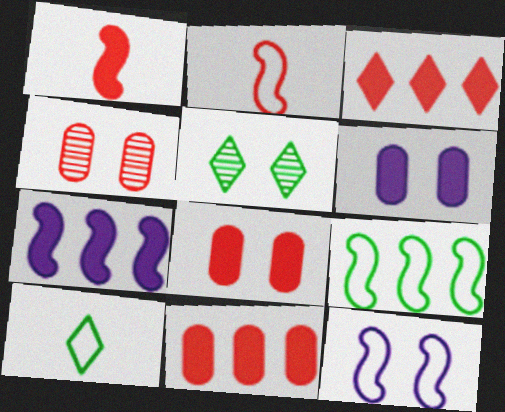[[1, 3, 8], 
[2, 3, 4], 
[2, 9, 12], 
[4, 7, 10], 
[5, 8, 12]]